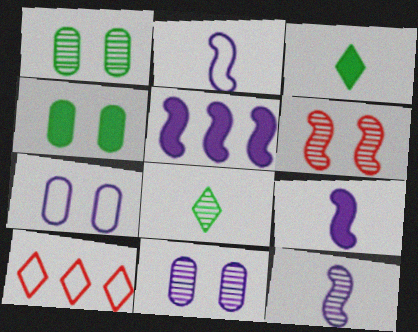[[1, 9, 10], 
[2, 9, 12], 
[4, 10, 12]]